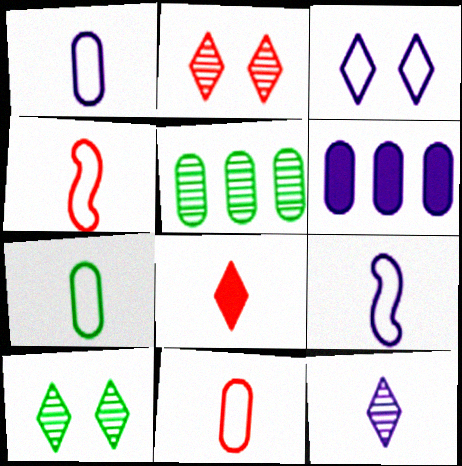[[1, 7, 11], 
[4, 6, 10]]